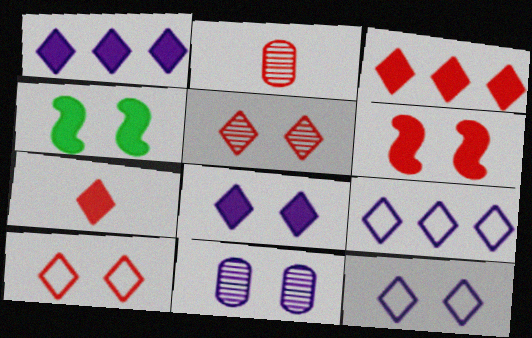[[2, 4, 9], 
[4, 10, 11]]